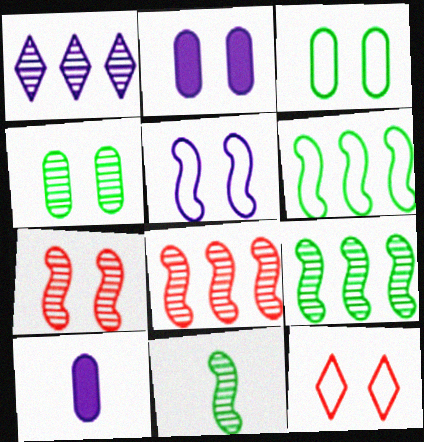[[1, 5, 10], 
[3, 5, 12], 
[9, 10, 12]]